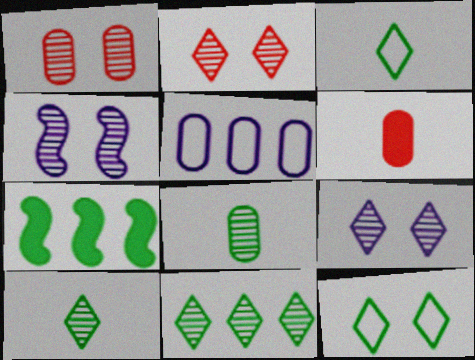[[7, 8, 12]]